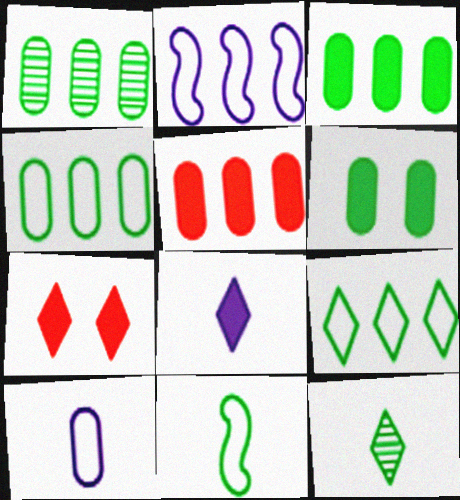[[1, 3, 4]]